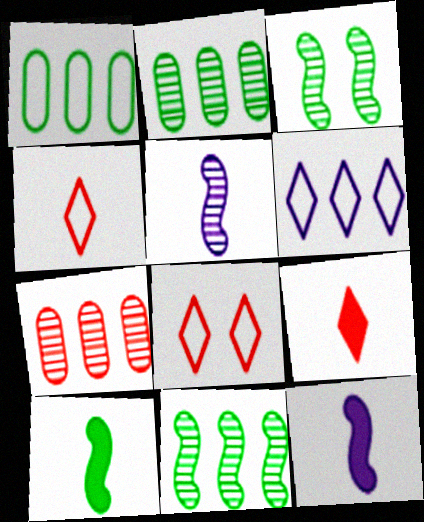[[2, 8, 12]]